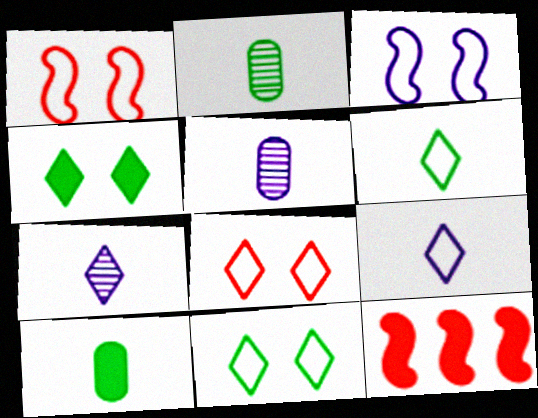[[5, 11, 12]]